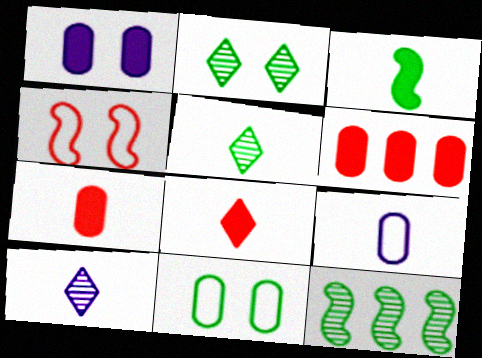[[1, 2, 4]]